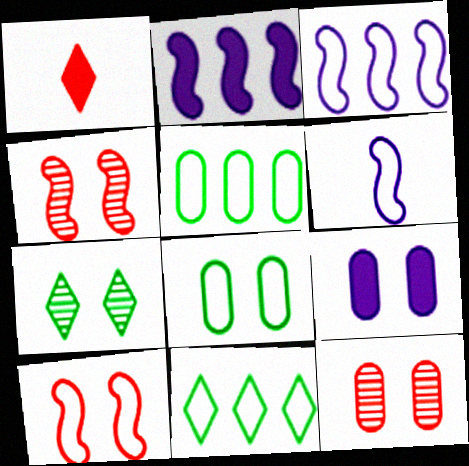[[7, 9, 10], 
[8, 9, 12]]